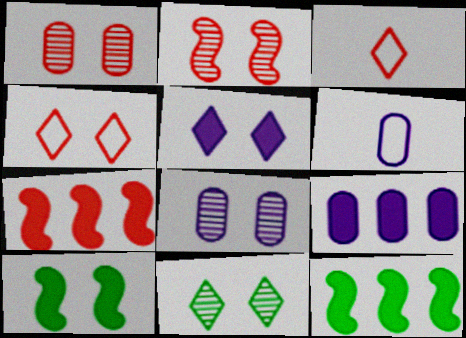[[1, 3, 7], 
[2, 8, 11], 
[3, 8, 12], 
[4, 5, 11], 
[4, 8, 10], 
[6, 7, 11], 
[6, 8, 9]]